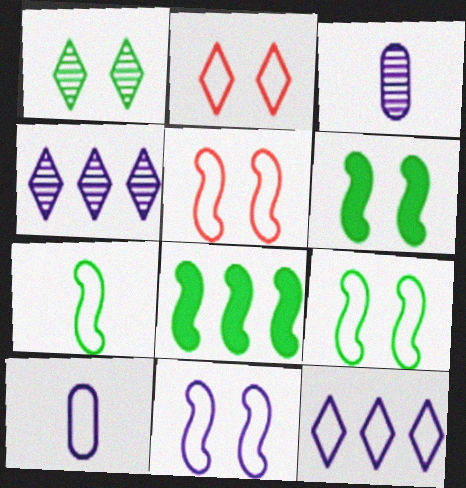[[2, 3, 8], 
[5, 9, 11], 
[10, 11, 12]]